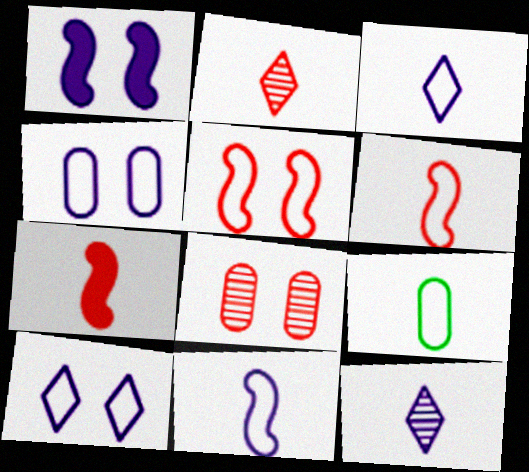[[3, 6, 9], 
[7, 9, 12]]